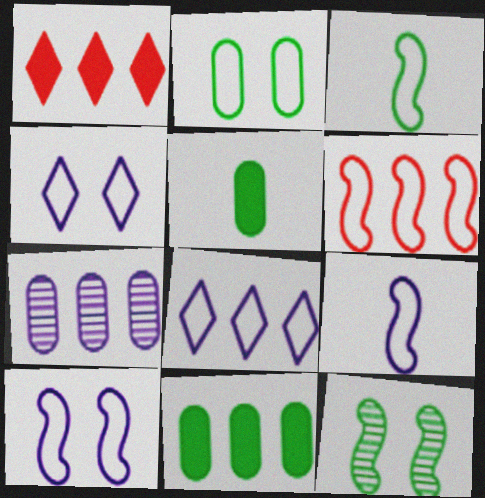[[3, 6, 10]]